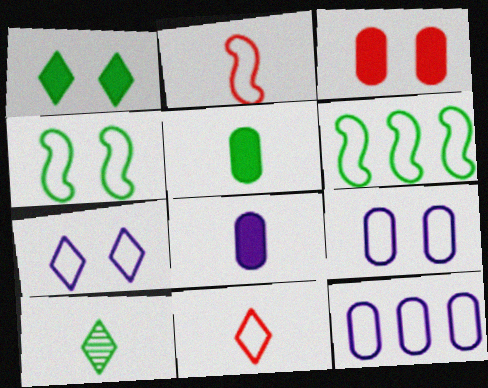[[2, 8, 10], 
[4, 11, 12], 
[6, 9, 11]]